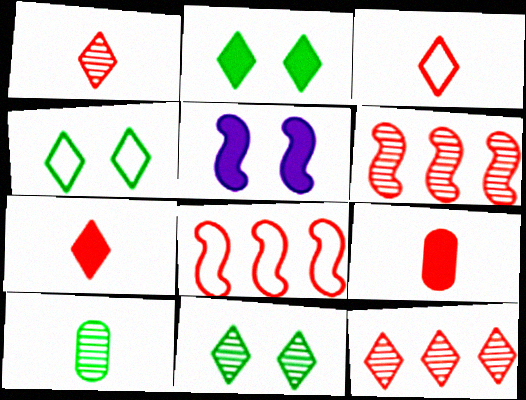[[1, 3, 7], 
[2, 4, 11]]